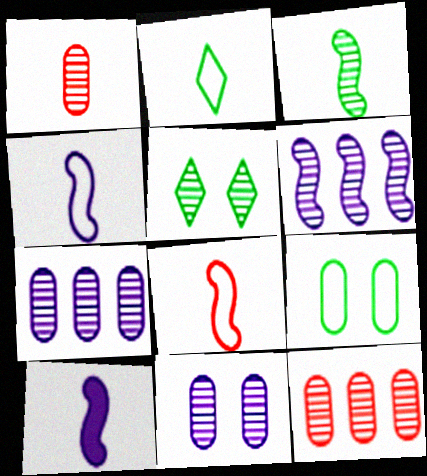[[1, 2, 10], 
[1, 5, 6], 
[3, 8, 10]]